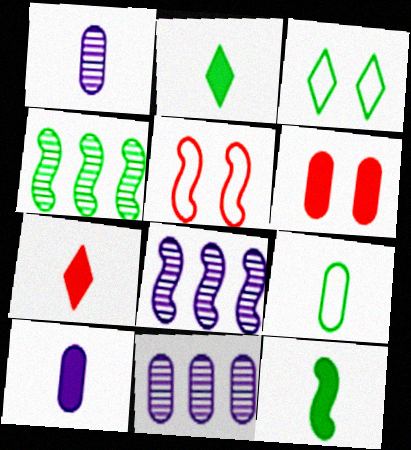[[2, 5, 11], 
[5, 8, 12], 
[6, 9, 11], 
[7, 10, 12]]